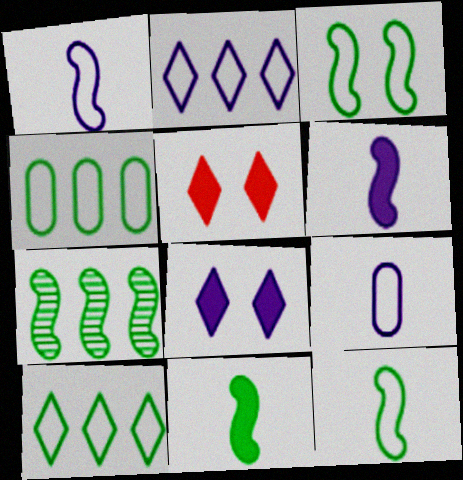[[3, 7, 11], 
[5, 7, 9]]